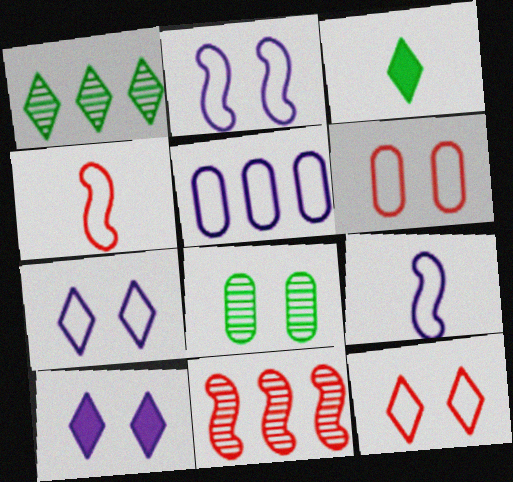[[5, 7, 9]]